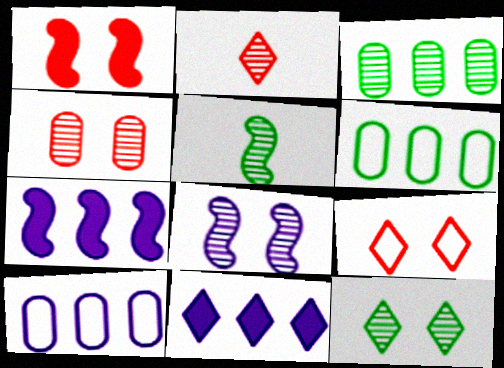[[1, 4, 9], 
[2, 3, 8], 
[3, 5, 12], 
[4, 8, 12]]